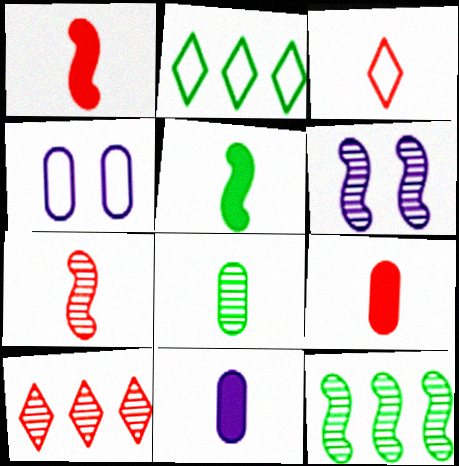[[2, 6, 9], 
[3, 7, 9], 
[4, 5, 10], 
[6, 7, 12], 
[6, 8, 10]]